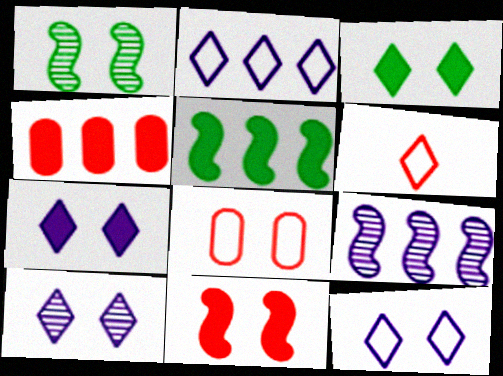[[1, 7, 8], 
[7, 10, 12]]